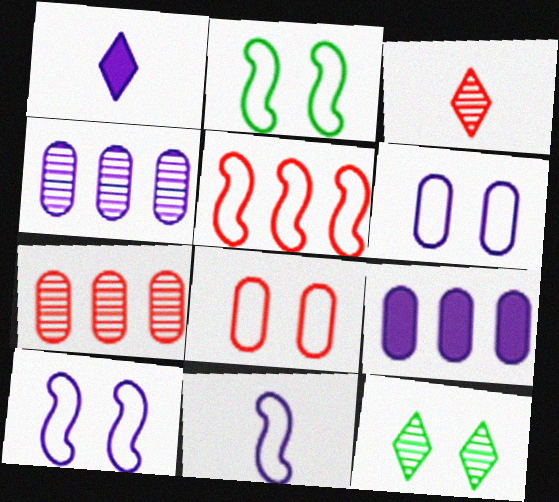[[1, 2, 7], 
[1, 4, 10], 
[2, 3, 9], 
[2, 5, 11]]